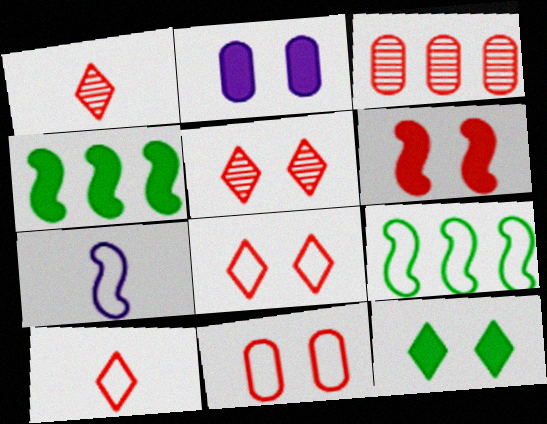[[1, 2, 9], 
[2, 6, 12], 
[3, 6, 10], 
[3, 7, 12], 
[5, 6, 11]]